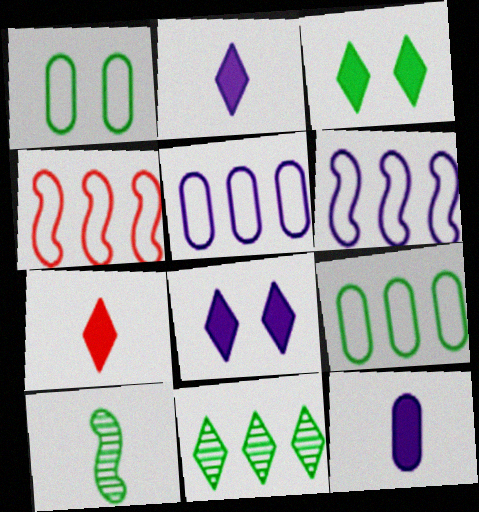[[3, 9, 10]]